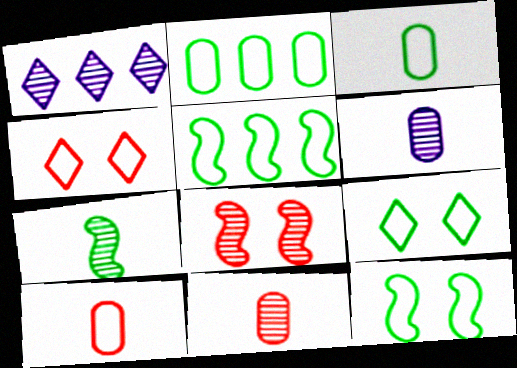[[3, 5, 9]]